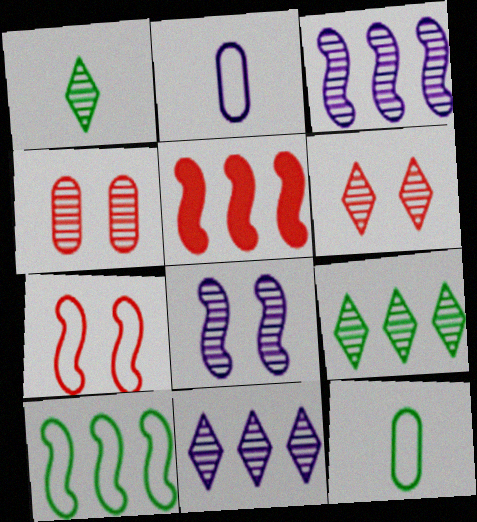[[1, 3, 4], 
[1, 6, 11], 
[3, 5, 10]]